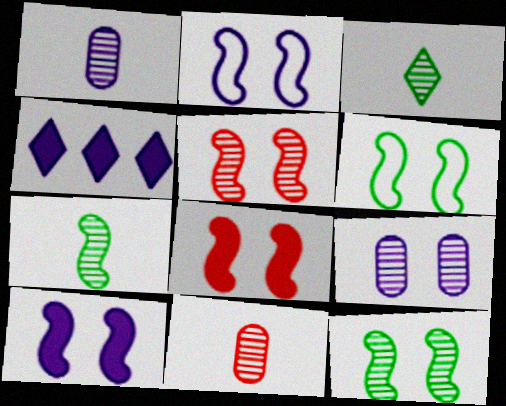[[1, 2, 4], 
[2, 8, 12], 
[4, 6, 11], 
[5, 6, 10]]